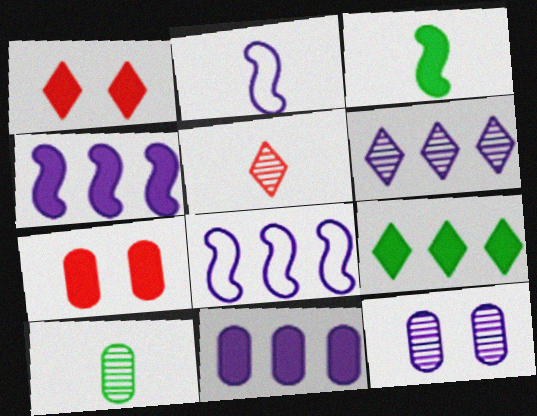[[1, 3, 11], 
[1, 8, 10], 
[6, 8, 11]]